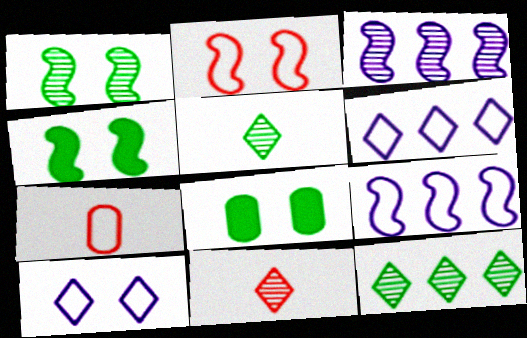[[8, 9, 11]]